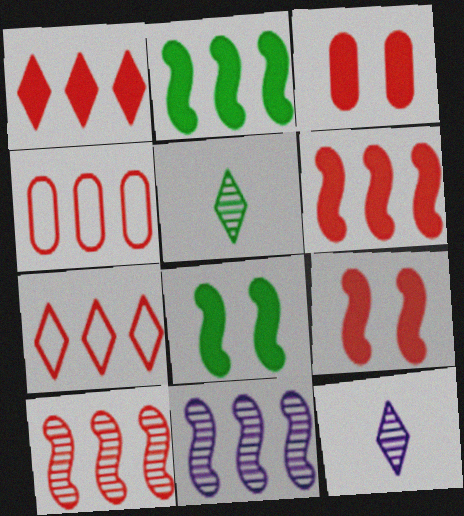[[1, 4, 10], 
[4, 8, 12]]